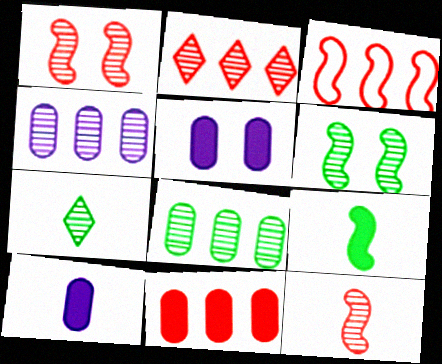[[1, 4, 7], 
[2, 3, 11], 
[3, 5, 7], 
[6, 7, 8]]